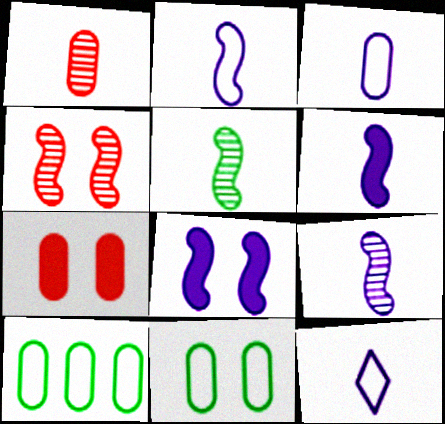[[2, 3, 12], 
[2, 6, 9]]